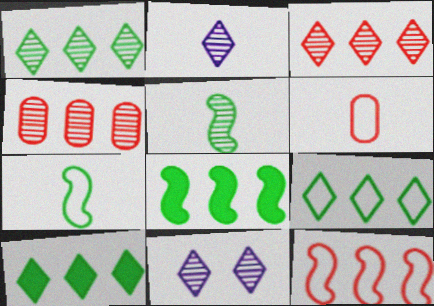[[1, 9, 10], 
[4, 5, 11], 
[6, 8, 11]]